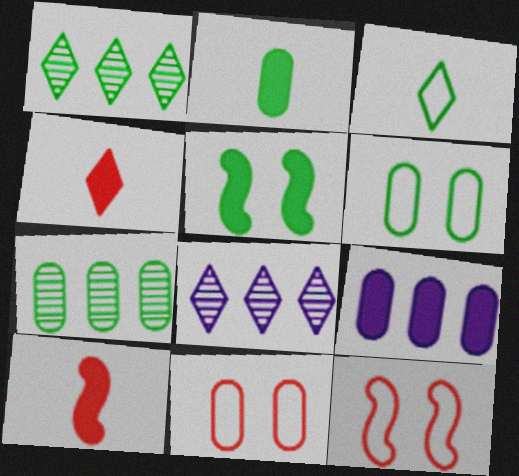[[2, 6, 7], 
[2, 8, 12], 
[3, 5, 7], 
[4, 5, 9], 
[6, 8, 10]]